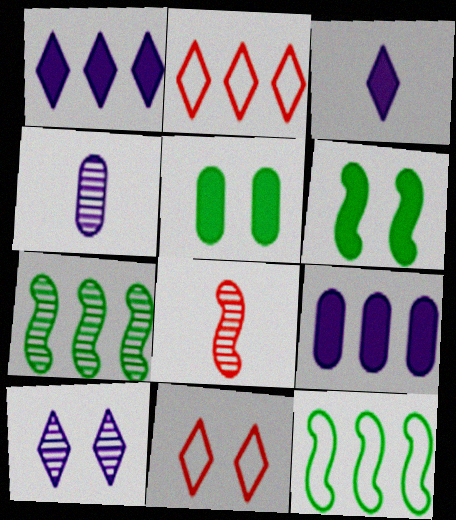[[2, 4, 6], 
[2, 7, 9]]